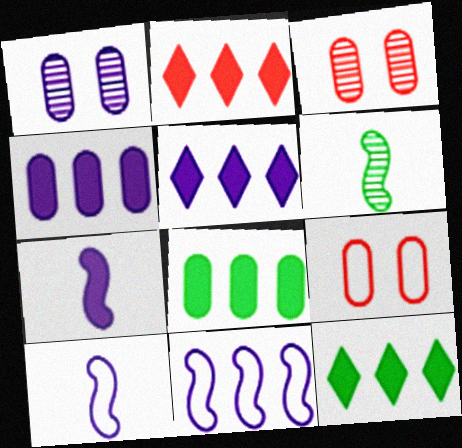[[1, 5, 10], 
[2, 5, 12], 
[3, 10, 12], 
[5, 6, 9]]